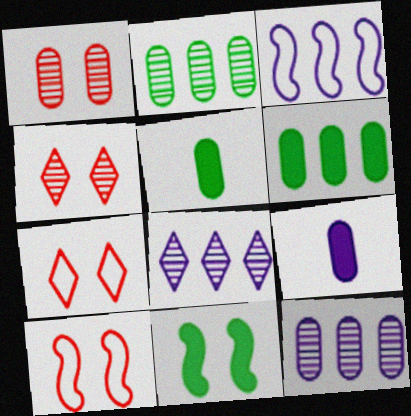[[3, 4, 5], 
[5, 8, 10]]